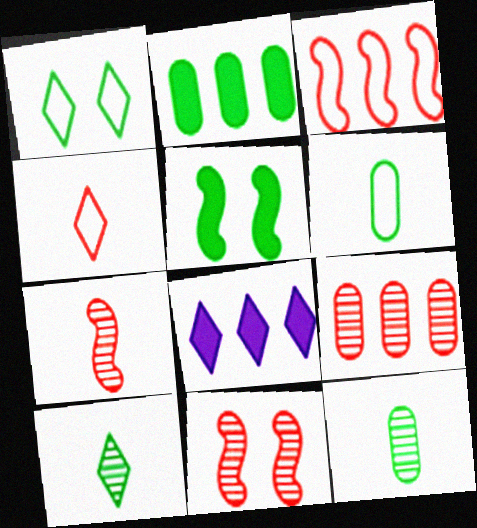[[6, 8, 11]]